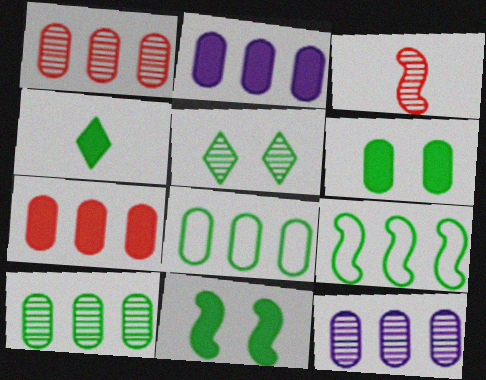[[1, 2, 8], 
[1, 10, 12], 
[3, 5, 12], 
[7, 8, 12]]